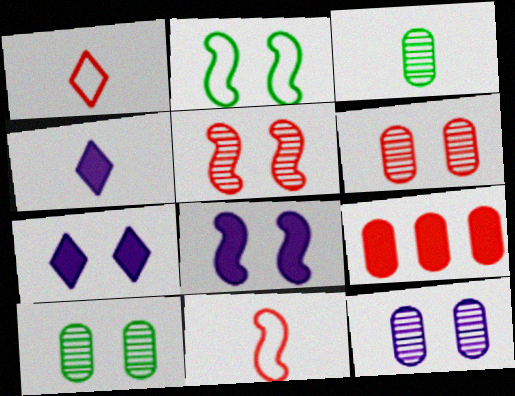[[1, 5, 9], 
[2, 5, 8], 
[2, 6, 7], 
[3, 4, 11], 
[6, 10, 12]]